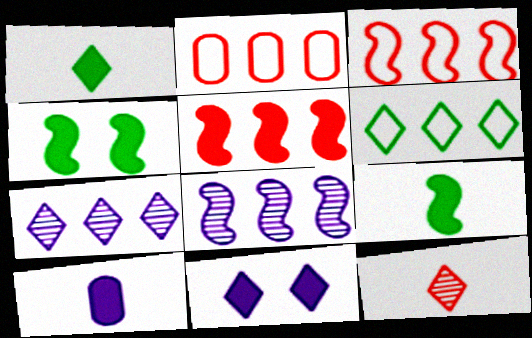[[6, 11, 12]]